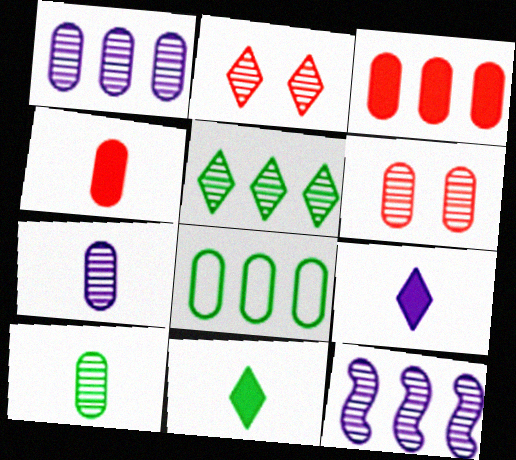[[1, 3, 8], 
[1, 6, 10], 
[2, 10, 12]]